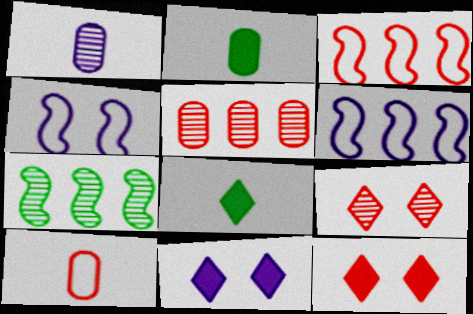[[1, 2, 10], 
[1, 6, 11], 
[1, 7, 9], 
[2, 6, 9], 
[4, 5, 8], 
[7, 10, 11]]